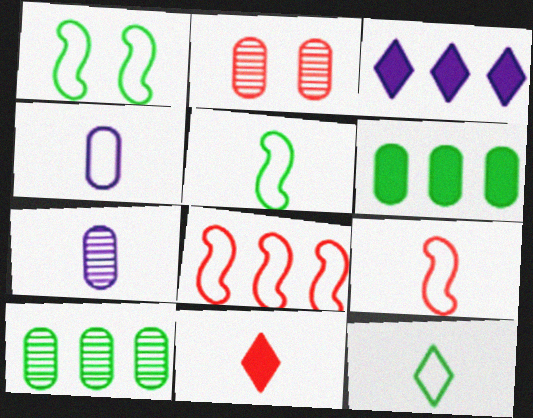[[2, 3, 5], 
[2, 4, 6], 
[2, 7, 10], 
[2, 8, 11], 
[3, 8, 10], 
[4, 9, 12], 
[5, 7, 11]]